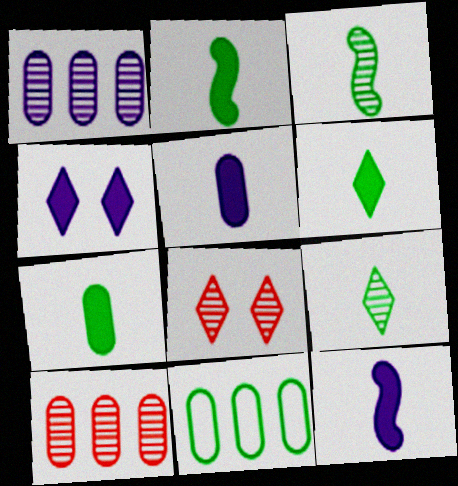[[1, 3, 8], 
[2, 6, 7], 
[8, 11, 12]]